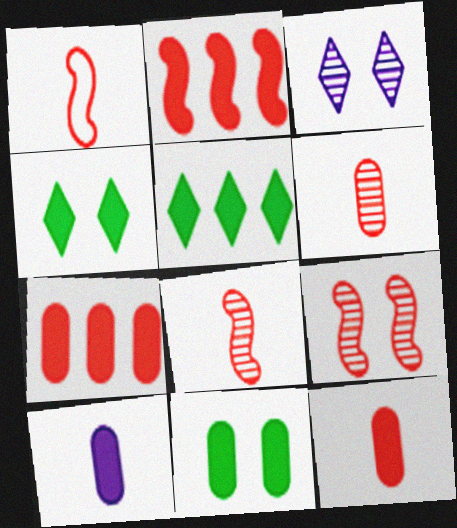[[1, 2, 9], 
[2, 4, 10], 
[7, 10, 11]]